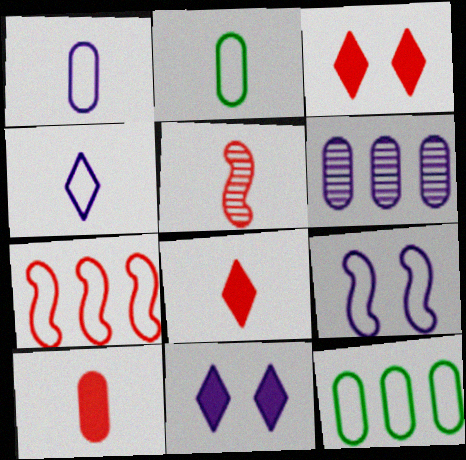[[5, 11, 12]]